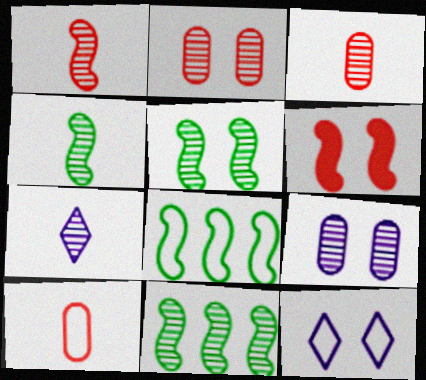[[2, 7, 11], 
[3, 4, 7], 
[4, 5, 11], 
[8, 10, 12]]